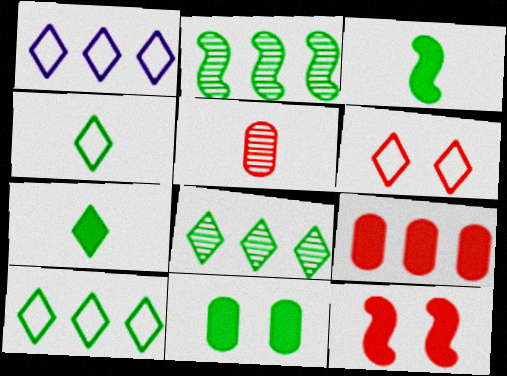[[1, 2, 9], 
[1, 4, 6], 
[2, 4, 11]]